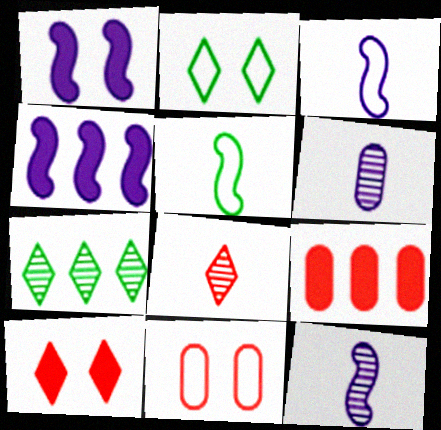[[2, 9, 12]]